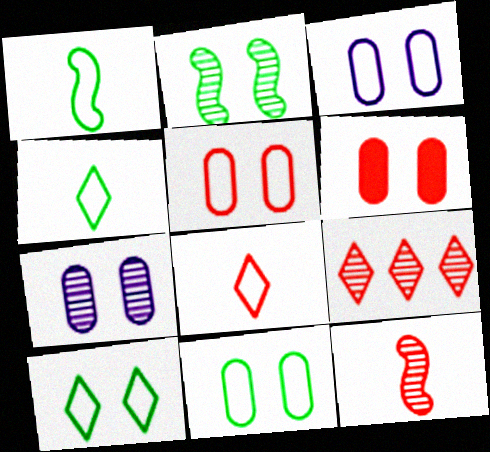[[3, 5, 11], 
[6, 7, 11]]